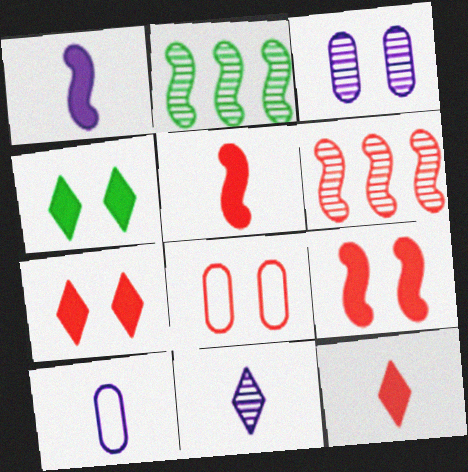[[1, 10, 11], 
[2, 7, 10], 
[4, 6, 10], 
[6, 8, 12]]